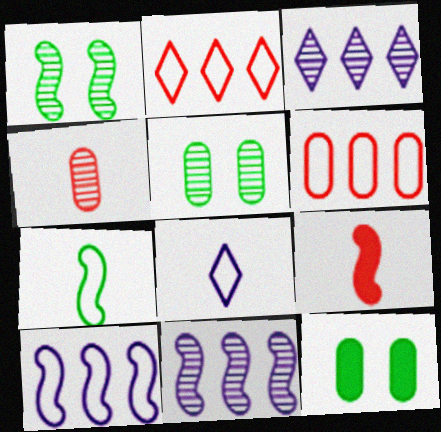[[1, 3, 4], 
[1, 9, 10]]